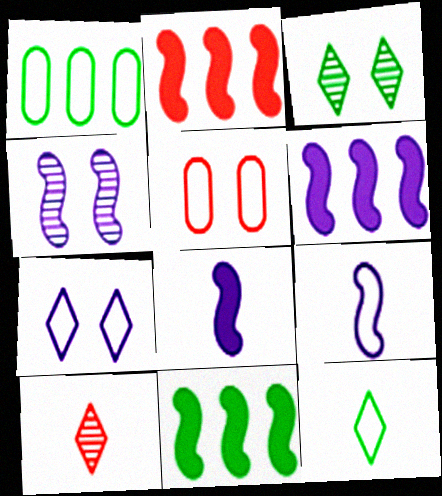[[2, 5, 10], 
[2, 6, 11], 
[4, 6, 9]]